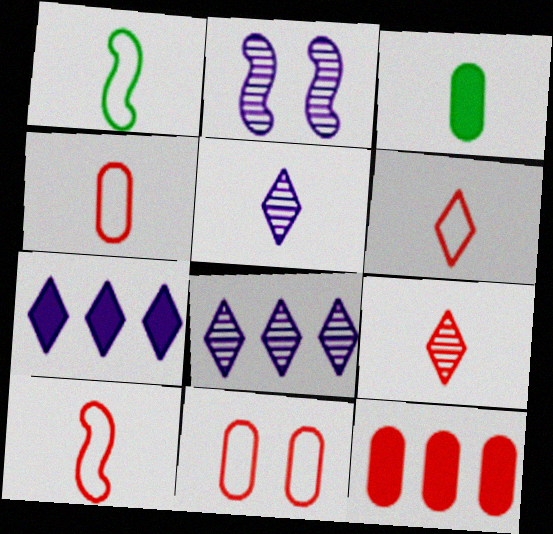[[3, 5, 10], 
[4, 6, 10]]